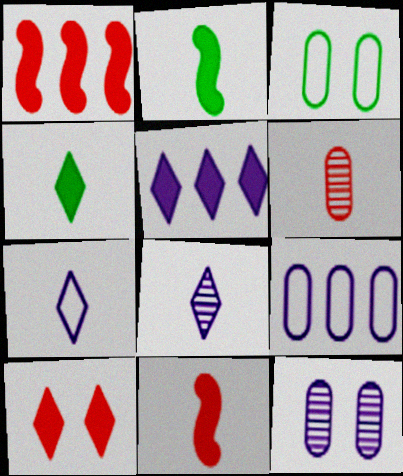[[1, 3, 8], 
[2, 6, 7], 
[4, 5, 10]]